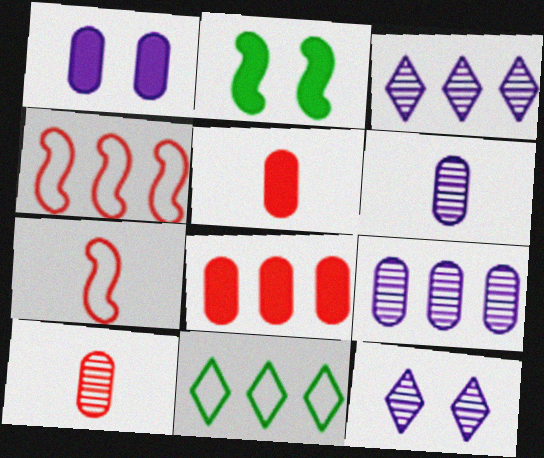[]